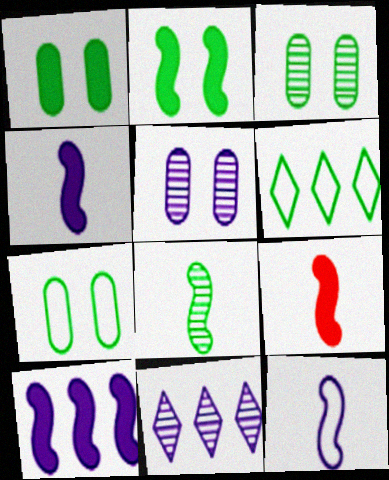[[1, 3, 7], 
[1, 6, 8], 
[2, 9, 10], 
[5, 6, 9], 
[7, 9, 11], 
[8, 9, 12]]